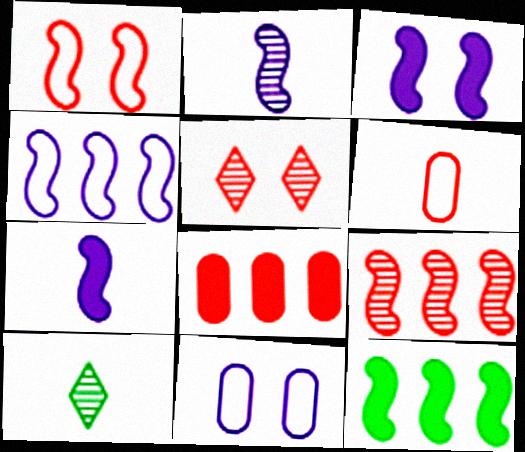[[1, 2, 12], 
[2, 3, 4], 
[4, 9, 12], 
[6, 7, 10]]